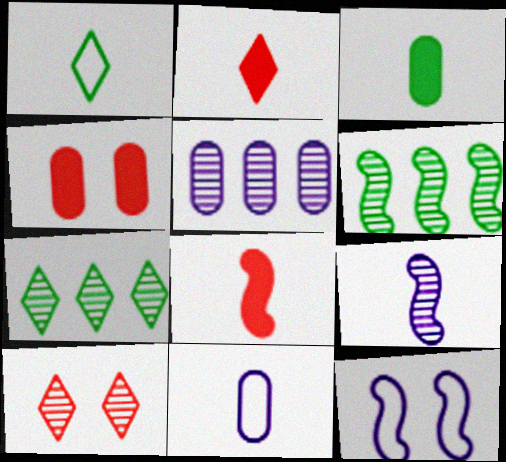[[6, 8, 12]]